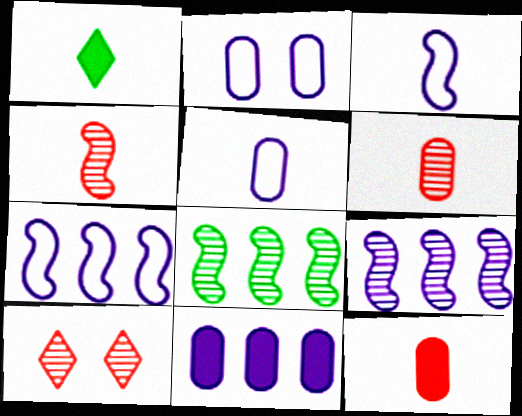[[1, 3, 6], 
[1, 4, 5]]